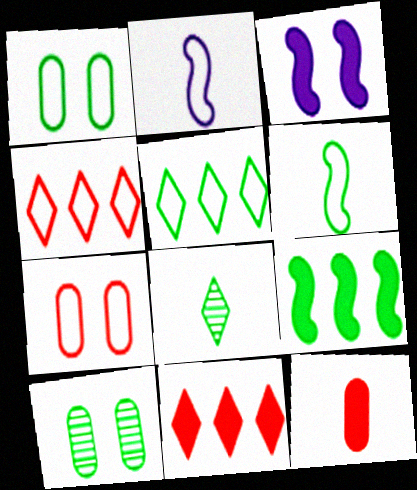[[1, 2, 4], 
[1, 5, 6], 
[1, 8, 9], 
[2, 5, 7], 
[2, 8, 12], 
[2, 10, 11]]